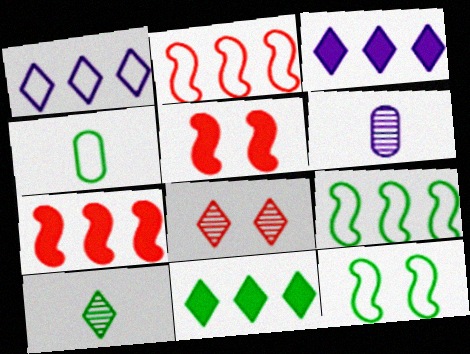[]